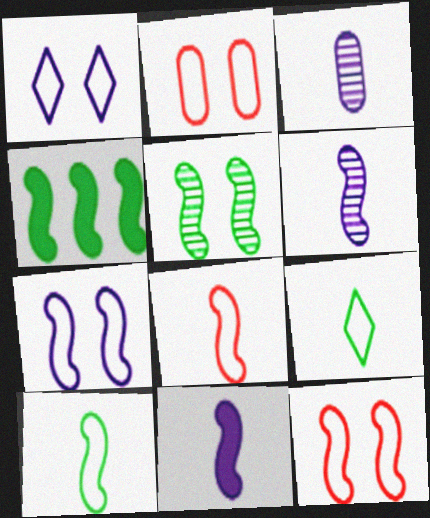[[4, 5, 10], 
[4, 6, 12]]